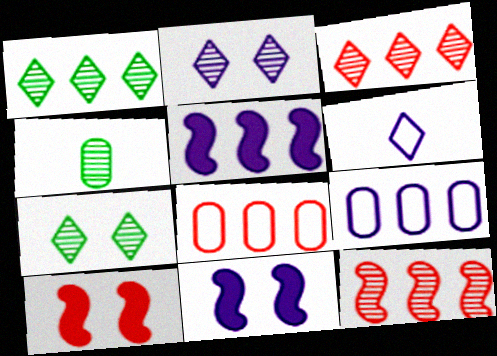[[1, 5, 8], 
[2, 4, 12]]